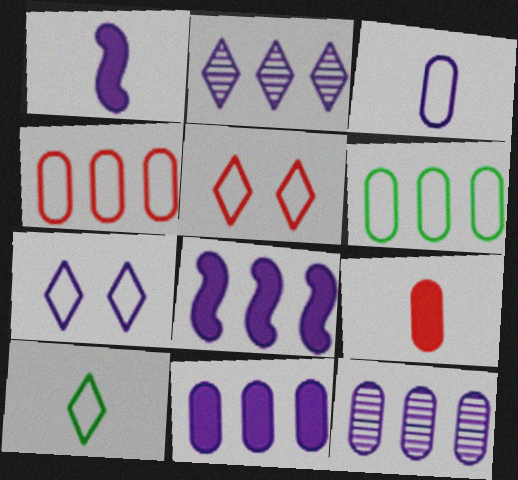[[1, 7, 12]]